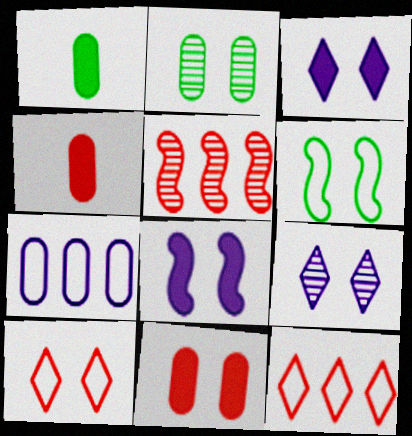[[2, 4, 7], 
[2, 8, 10], 
[4, 5, 10], 
[6, 9, 11]]